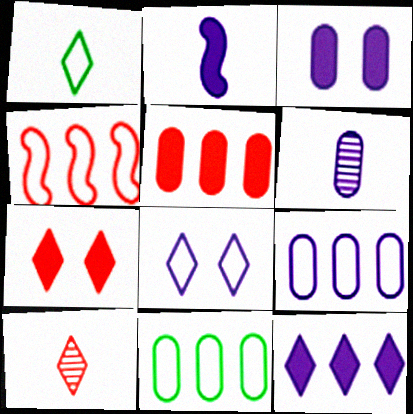[[2, 3, 12], 
[3, 6, 9]]